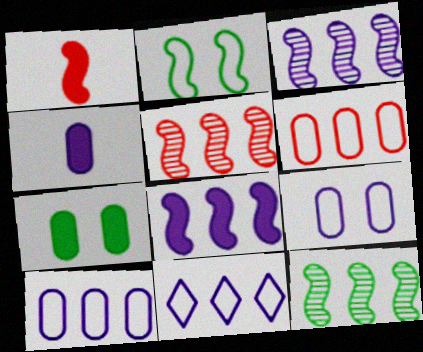[[1, 2, 3], 
[3, 5, 12]]